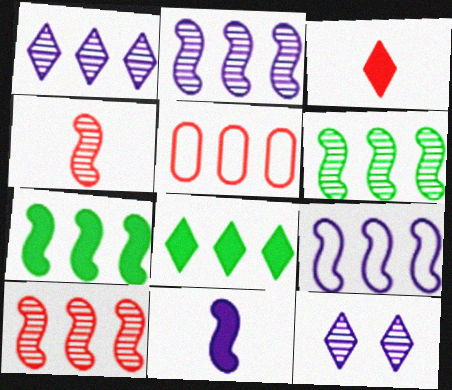[[1, 5, 7], 
[2, 5, 8], 
[2, 6, 10], 
[7, 9, 10]]